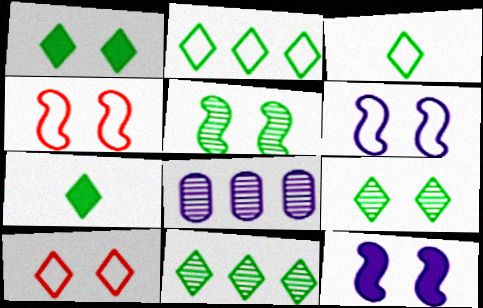[[1, 3, 11], 
[2, 7, 9], 
[4, 5, 12], 
[4, 7, 8]]